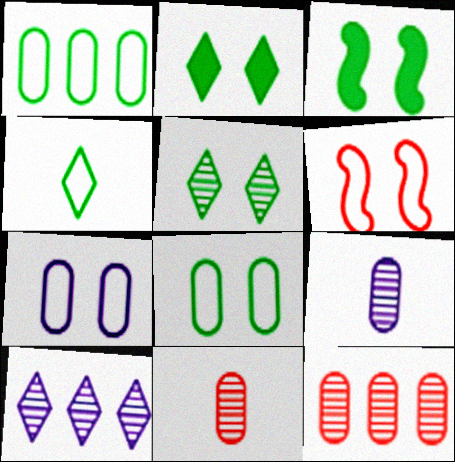[[3, 5, 8]]